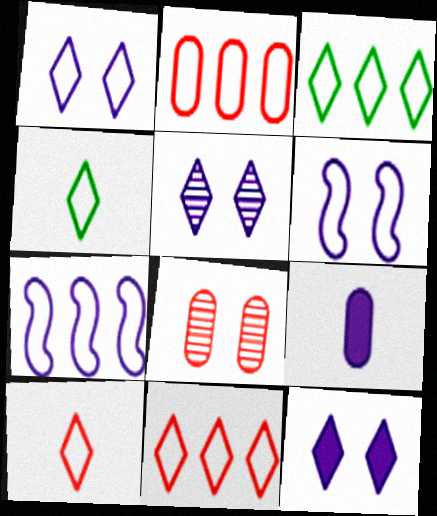[[1, 3, 10], 
[1, 4, 11], 
[1, 5, 12], 
[2, 3, 7], 
[2, 4, 6], 
[5, 7, 9]]